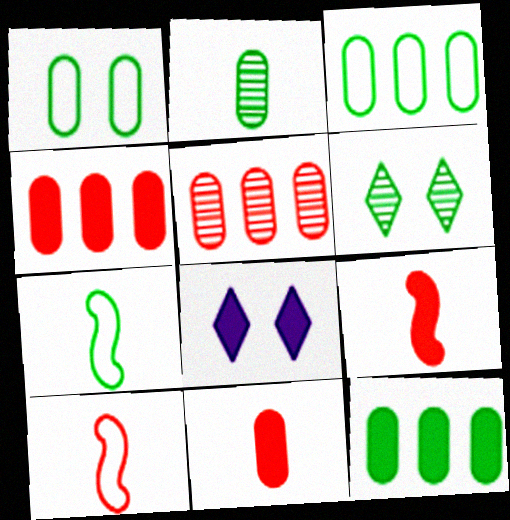[[1, 2, 12], 
[5, 7, 8], 
[6, 7, 12], 
[8, 9, 12]]